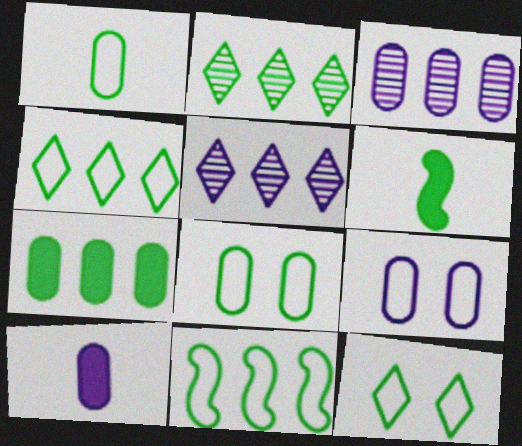[[1, 11, 12], 
[2, 6, 8], 
[2, 7, 11], 
[3, 9, 10]]